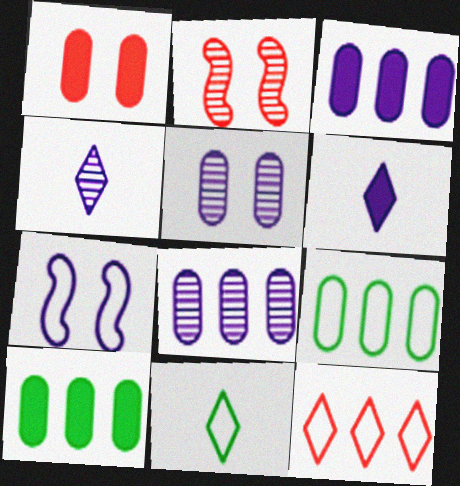[[2, 3, 11], 
[2, 6, 9], 
[3, 4, 7], 
[6, 7, 8]]